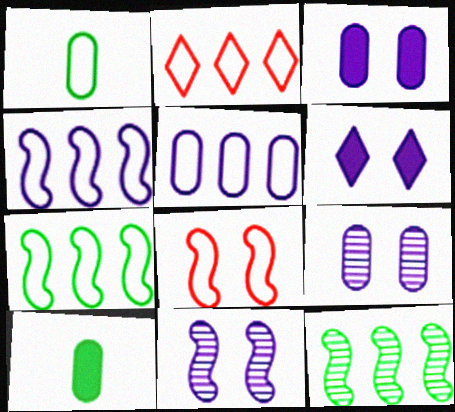[[2, 5, 7], 
[2, 10, 11]]